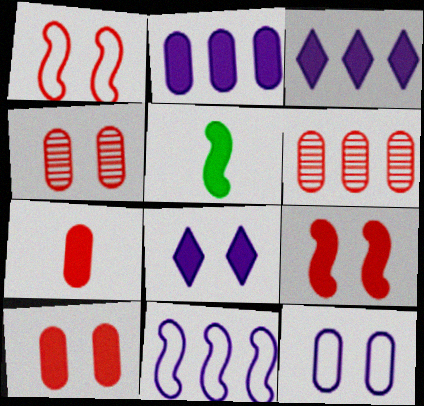[[3, 5, 10]]